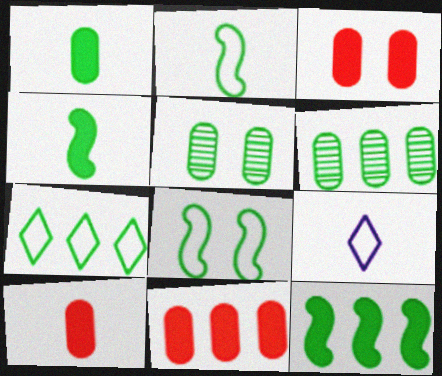[[3, 10, 11], 
[4, 5, 7], 
[6, 7, 12]]